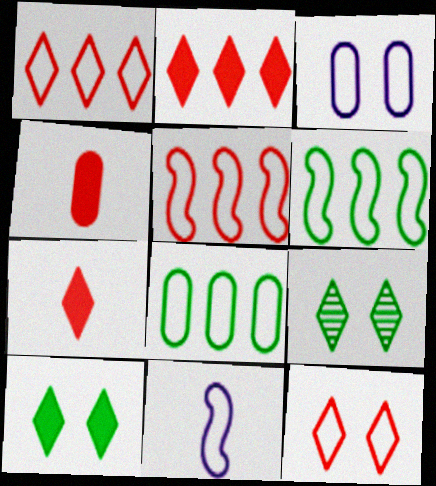[[8, 11, 12]]